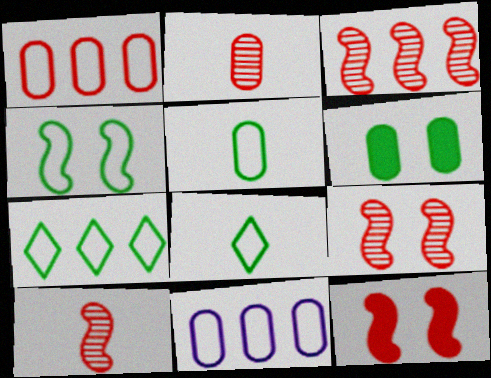[[2, 6, 11], 
[3, 9, 10], 
[4, 5, 7]]